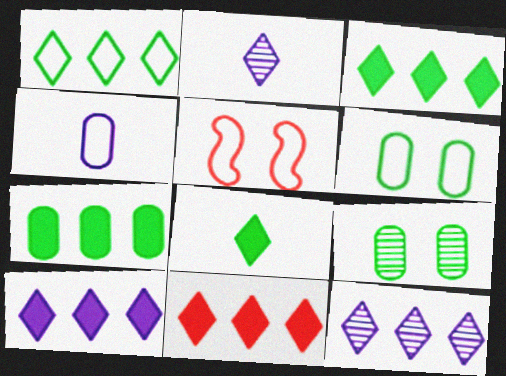[[1, 4, 5], 
[1, 11, 12], 
[2, 5, 7], 
[3, 10, 11]]